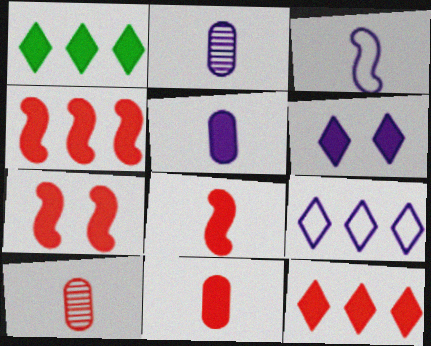[[1, 5, 7], 
[4, 7, 8], 
[7, 11, 12]]